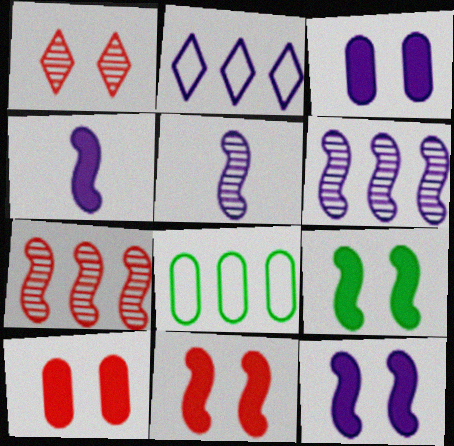[[1, 4, 8], 
[2, 3, 5], 
[9, 11, 12]]